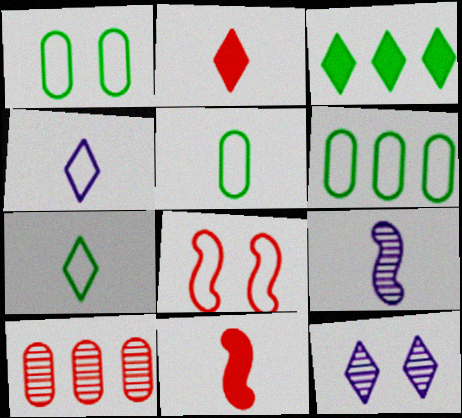[[1, 5, 6], 
[2, 5, 9], 
[2, 8, 10], 
[4, 6, 8], 
[6, 11, 12]]